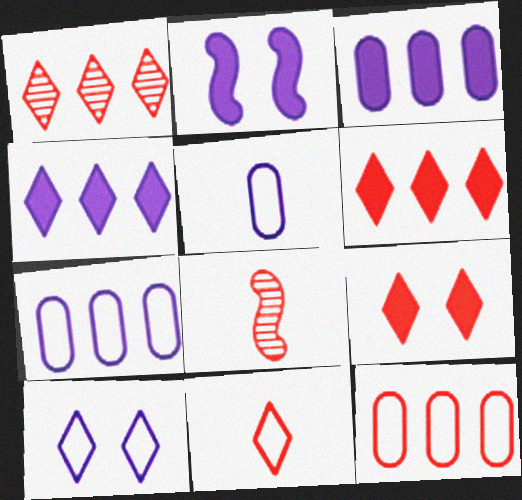[[1, 9, 11], 
[8, 9, 12]]